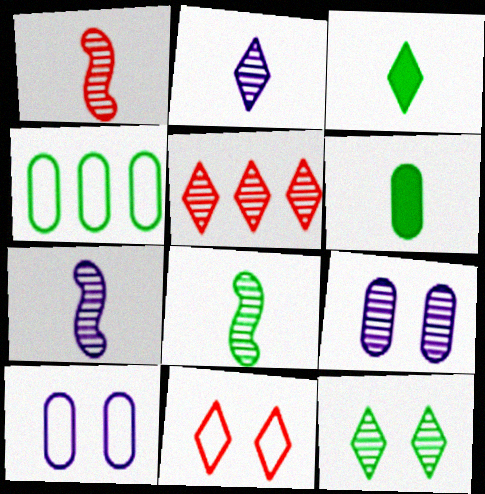[[1, 7, 8], 
[2, 5, 12], 
[5, 8, 9]]